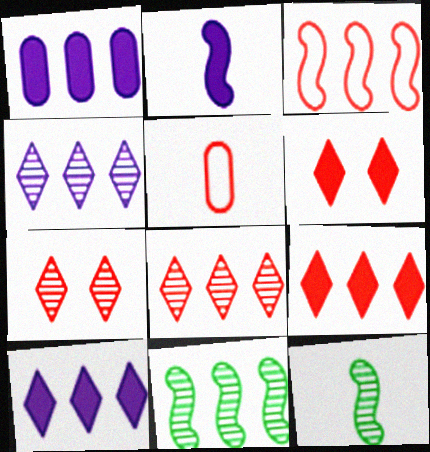[]